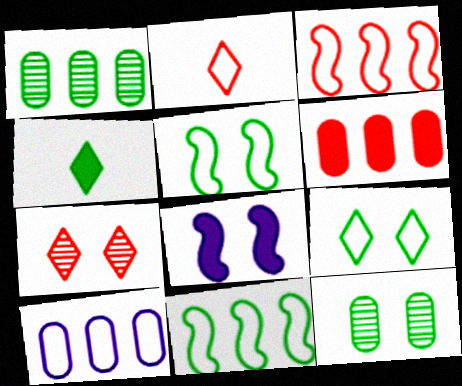[[1, 2, 8], 
[1, 4, 5], 
[1, 6, 10], 
[2, 5, 10], 
[4, 6, 8], 
[4, 11, 12]]